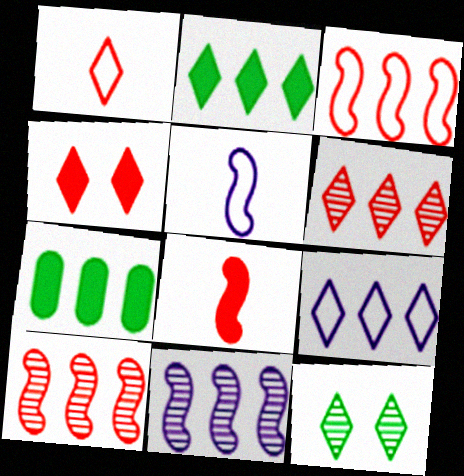[[1, 4, 6], 
[2, 6, 9], 
[7, 9, 10]]